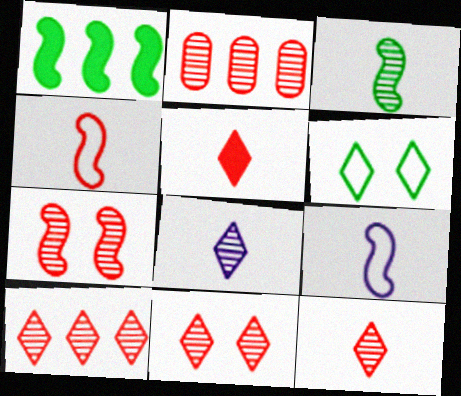[[1, 7, 9], 
[2, 7, 12], 
[10, 11, 12]]